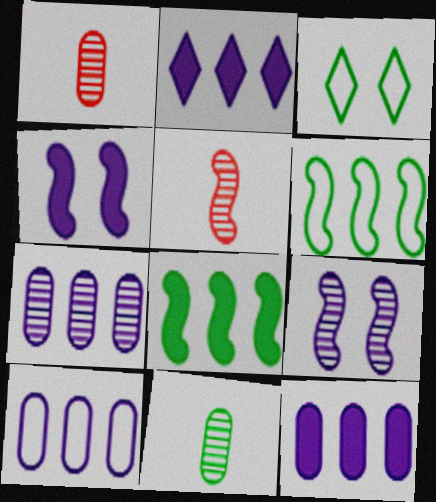[[3, 5, 12], 
[3, 8, 11], 
[4, 5, 6], 
[7, 10, 12]]